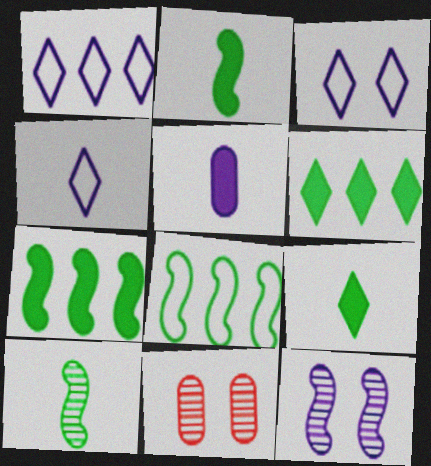[[1, 2, 11], 
[1, 3, 4], 
[1, 5, 12], 
[4, 7, 11]]